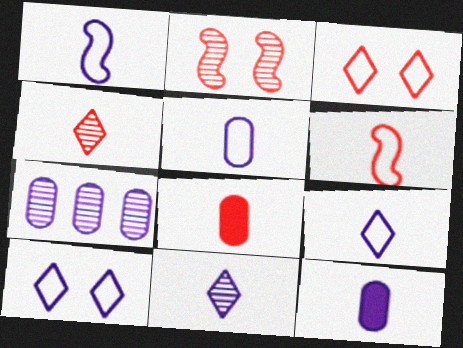[[1, 5, 9], 
[1, 11, 12], 
[4, 6, 8]]